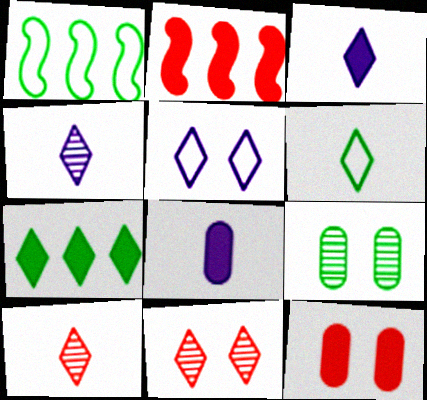[[1, 4, 12], 
[1, 8, 11], 
[3, 6, 10], 
[5, 7, 10]]